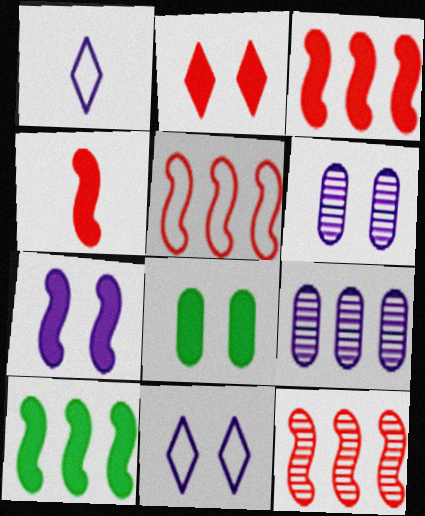[[1, 7, 9], 
[1, 8, 12], 
[2, 7, 8], 
[3, 5, 12], 
[4, 7, 10], 
[6, 7, 11]]